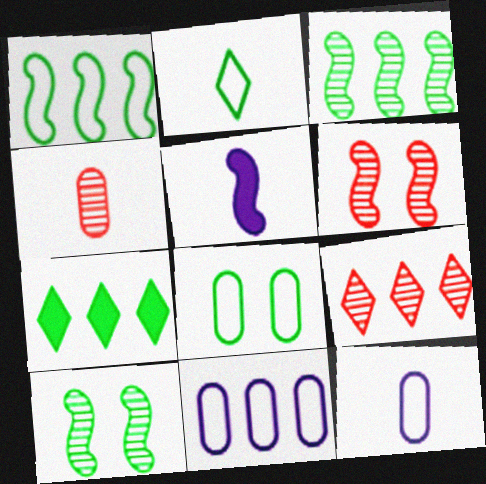[[1, 2, 8], 
[1, 5, 6], 
[2, 4, 5], 
[4, 6, 9], 
[5, 8, 9], 
[6, 7, 12]]